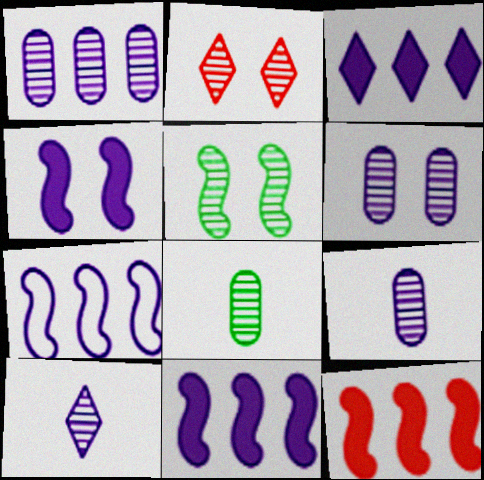[[1, 3, 7], 
[1, 6, 9], 
[2, 5, 6]]